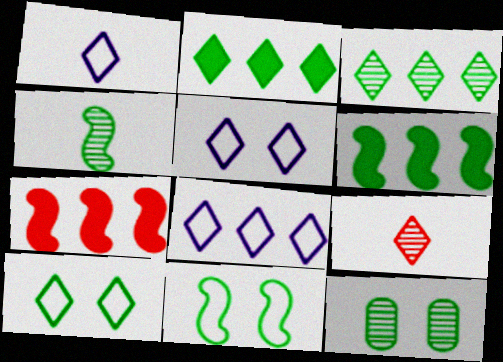[[1, 5, 8], 
[1, 7, 12], 
[2, 5, 9], 
[3, 4, 12], 
[4, 6, 11]]